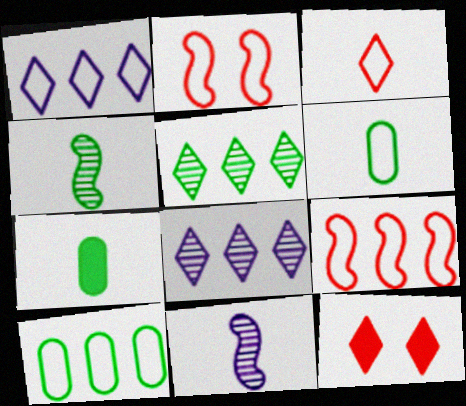[[1, 2, 6], 
[1, 9, 10], 
[2, 7, 8], 
[3, 7, 11], 
[10, 11, 12]]